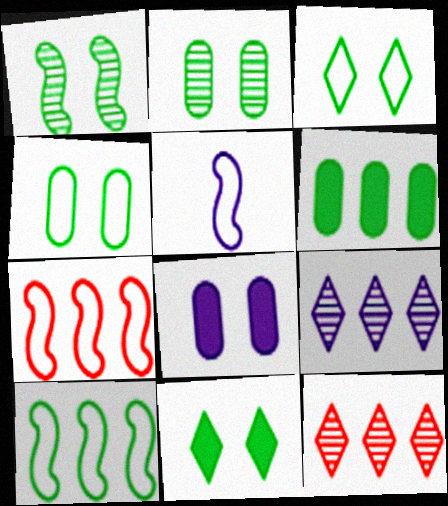[[1, 4, 11], 
[5, 8, 9], 
[6, 7, 9]]